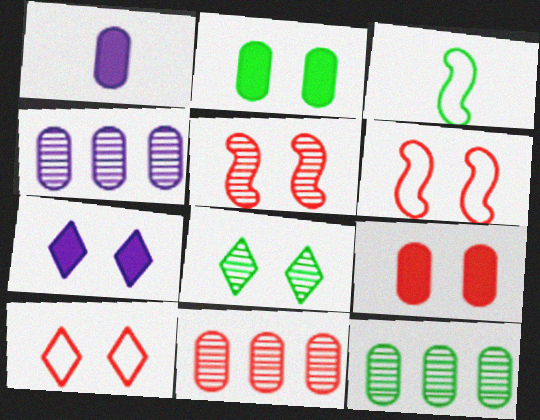[[3, 7, 11], 
[4, 11, 12], 
[5, 9, 10], 
[7, 8, 10]]